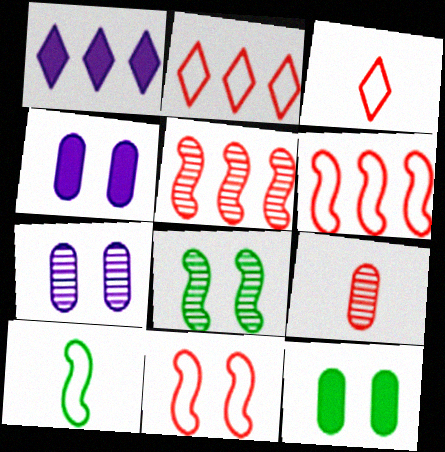[]